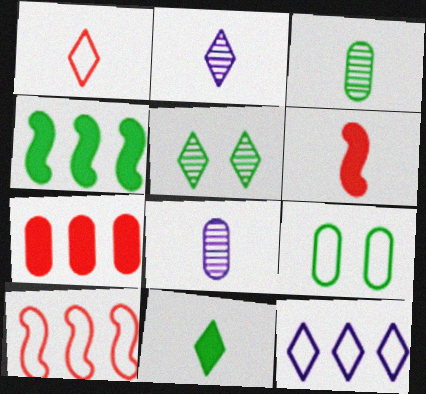[[1, 2, 11], 
[7, 8, 9]]